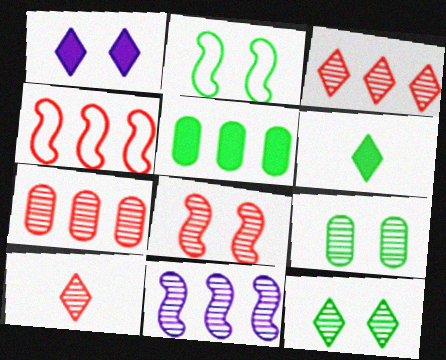[[7, 8, 10], 
[9, 10, 11]]